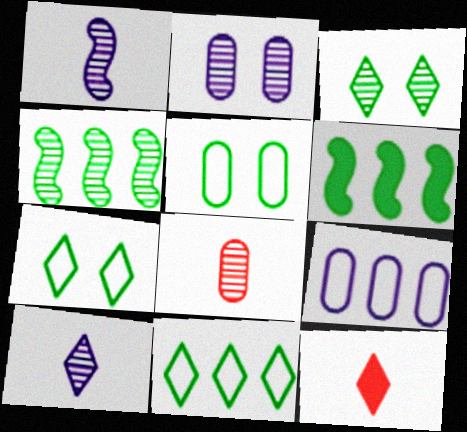[]